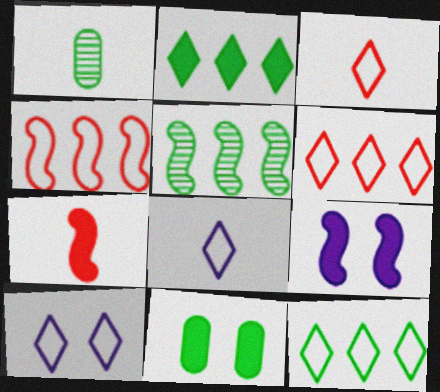[[1, 6, 9], 
[1, 7, 8], 
[3, 10, 12]]